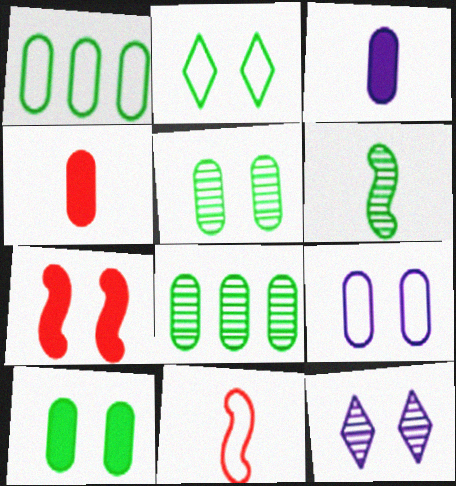[[4, 8, 9]]